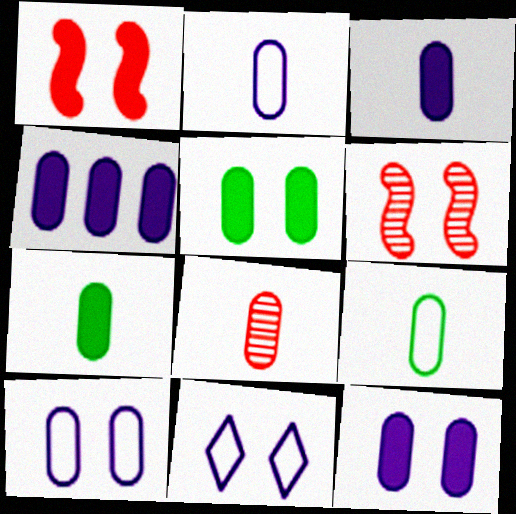[[2, 7, 8], 
[3, 4, 12], 
[3, 8, 9], 
[5, 6, 11]]